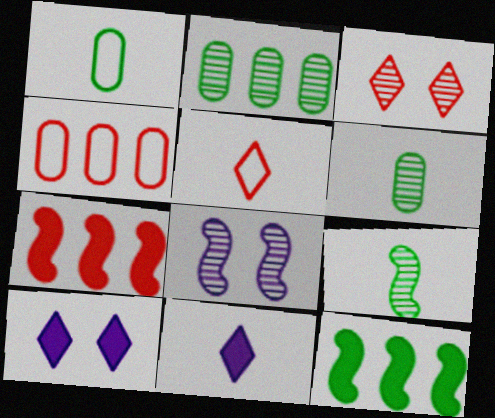[[4, 9, 10]]